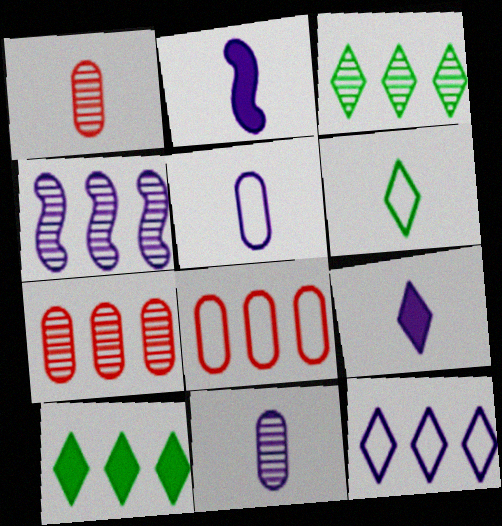[[1, 2, 6], 
[3, 4, 7], 
[4, 8, 10]]